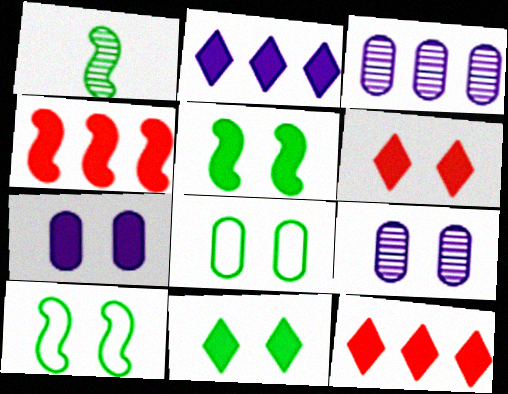[[5, 6, 7], 
[6, 9, 10]]